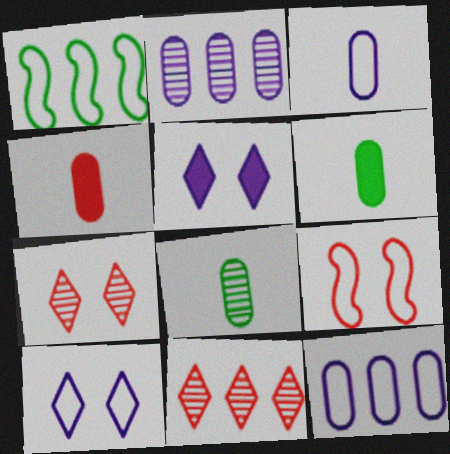[[3, 4, 8], 
[4, 9, 11]]